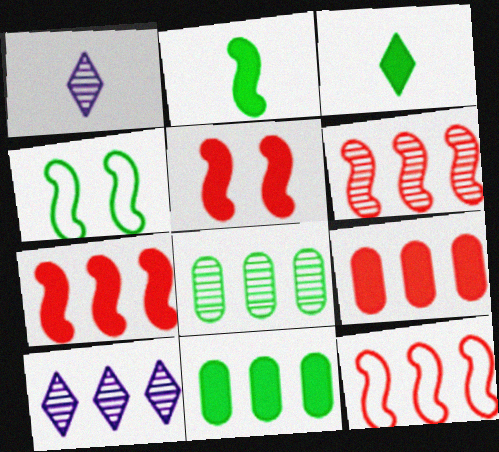[[1, 4, 9], 
[3, 4, 8], 
[6, 7, 12], 
[6, 8, 10], 
[10, 11, 12]]